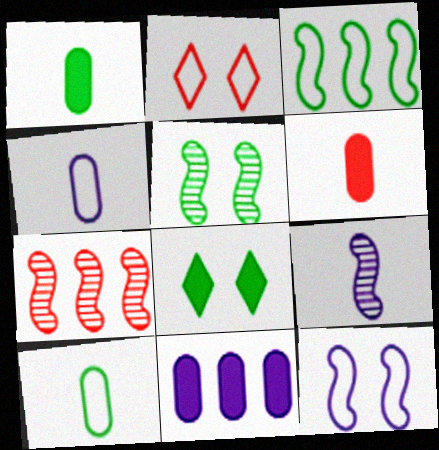[[2, 3, 4], 
[2, 6, 7], 
[4, 7, 8], 
[5, 7, 9]]